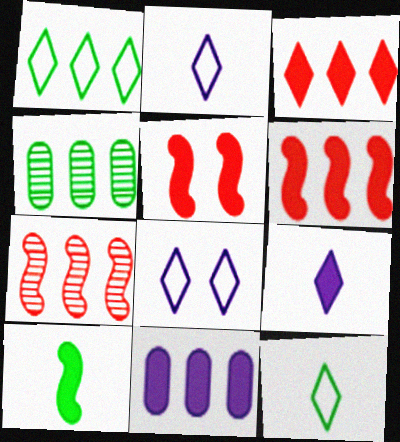[[1, 7, 11], 
[2, 4, 5]]